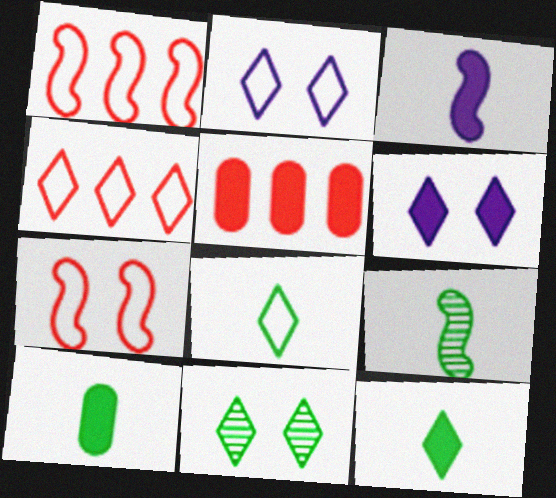[[2, 4, 8], 
[2, 5, 9], 
[8, 9, 10]]